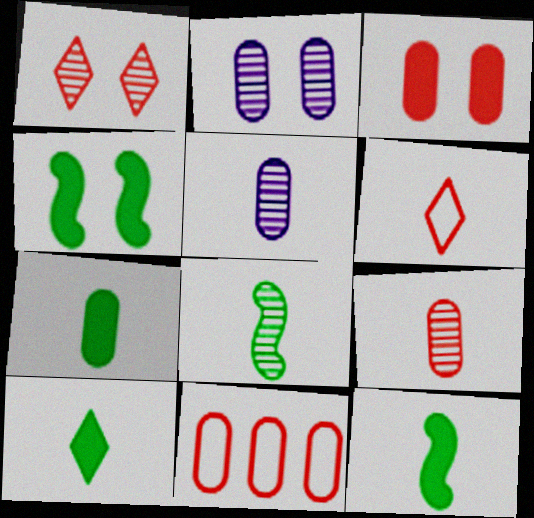[[2, 7, 11], 
[3, 9, 11], 
[5, 6, 12], 
[7, 10, 12]]